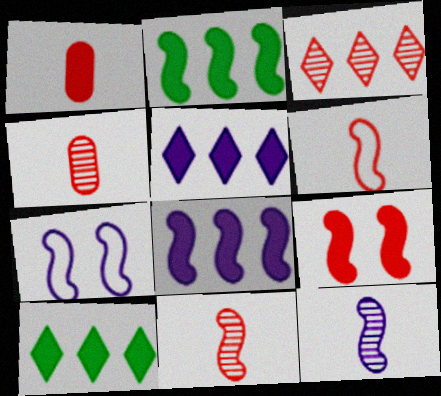[[2, 7, 11], 
[4, 7, 10], 
[7, 8, 12]]